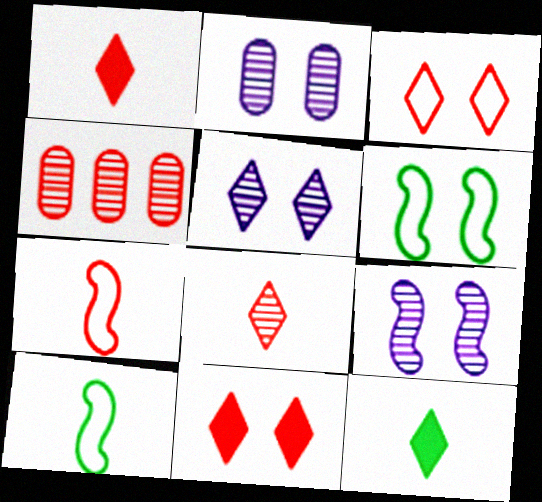[[2, 5, 9], 
[2, 6, 11], 
[4, 7, 11]]